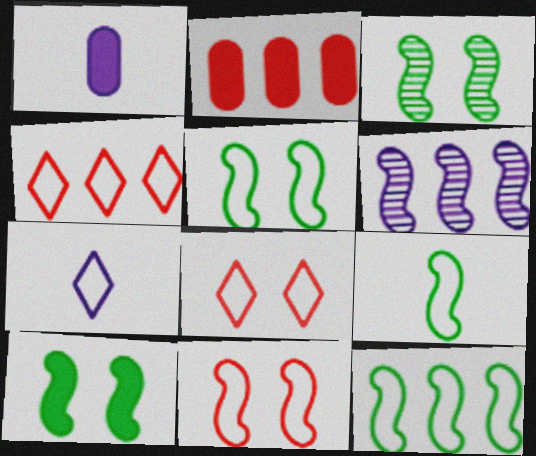[[1, 3, 4], 
[2, 3, 7], 
[3, 5, 10], 
[5, 9, 12]]